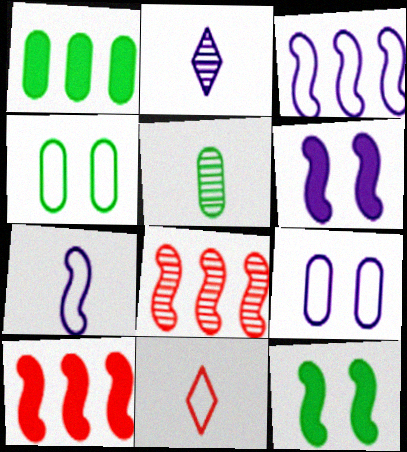[[1, 4, 5], 
[2, 4, 10], 
[3, 4, 11], 
[7, 8, 12]]